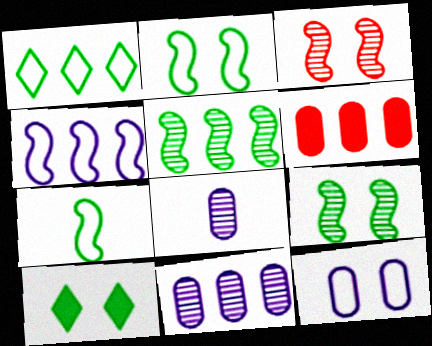[[3, 10, 12]]